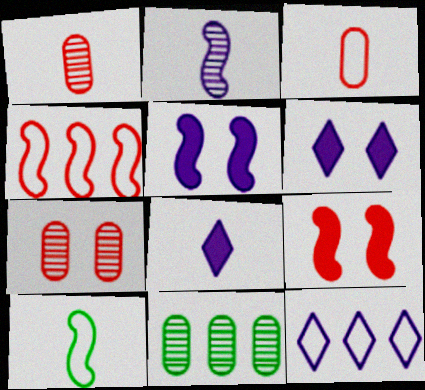[[1, 8, 10]]